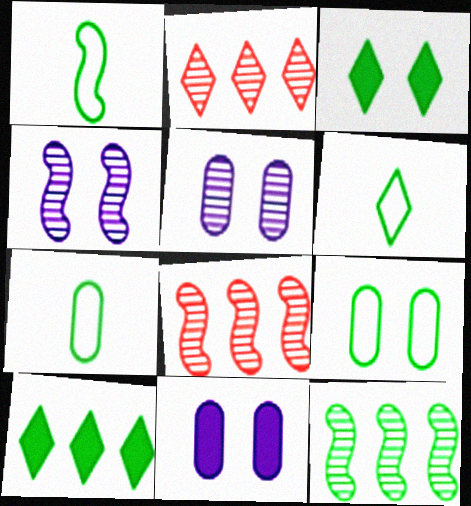[[1, 2, 11], 
[1, 6, 7], 
[3, 7, 12], 
[6, 8, 11]]